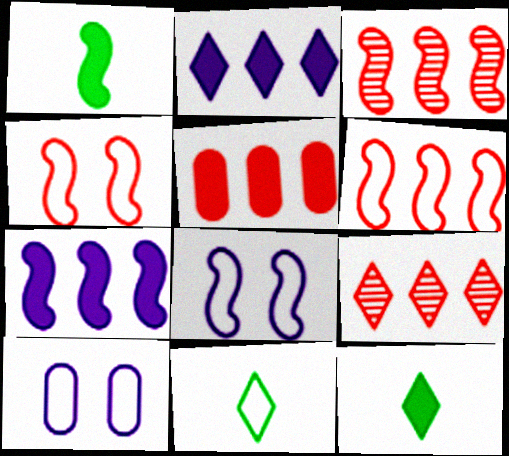[[1, 3, 8], 
[1, 9, 10], 
[3, 10, 12], 
[5, 6, 9], 
[6, 10, 11]]